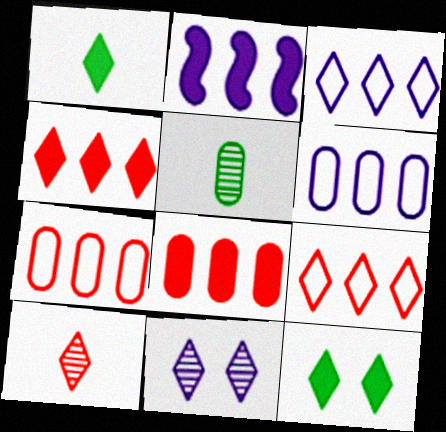[[1, 9, 11], 
[3, 10, 12]]